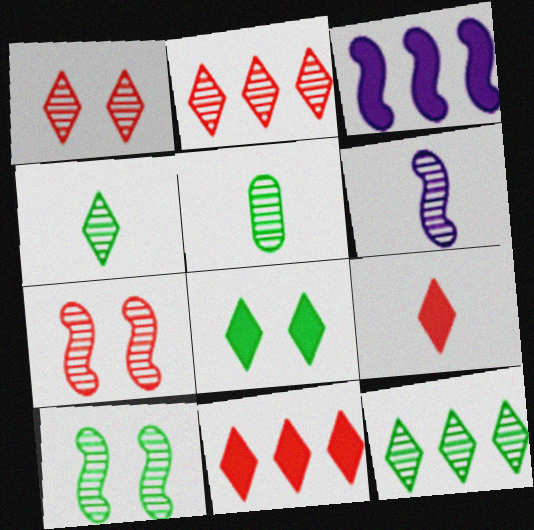[[5, 10, 12]]